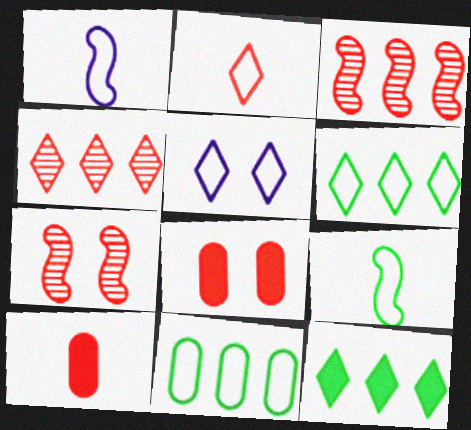[[2, 3, 8], 
[2, 5, 6]]